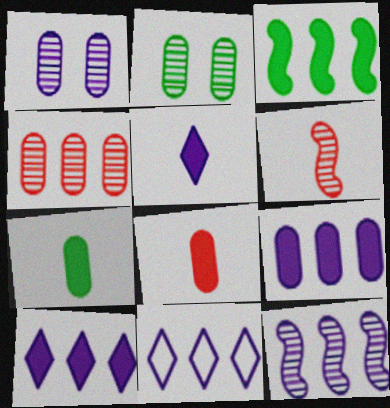[[3, 4, 11], 
[9, 11, 12]]